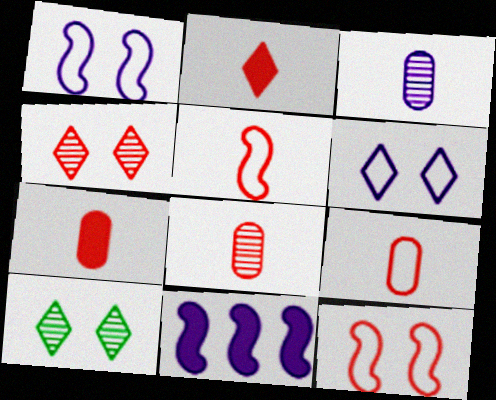[[2, 5, 8], 
[3, 6, 11], 
[7, 8, 9], 
[9, 10, 11]]